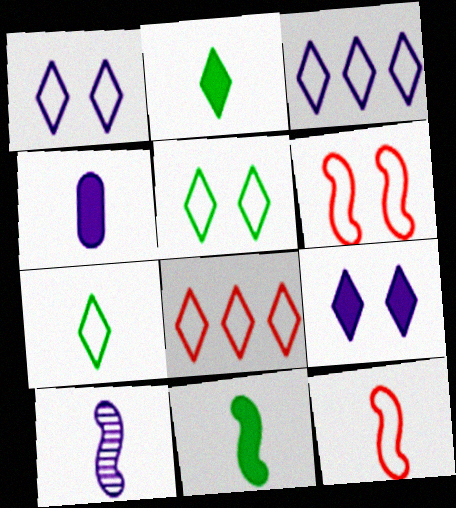[[1, 7, 8], 
[10, 11, 12]]